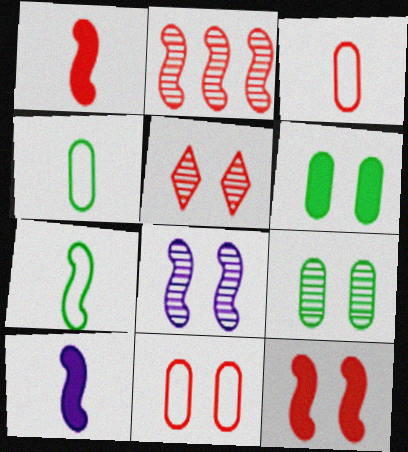[[5, 8, 9], 
[5, 11, 12]]